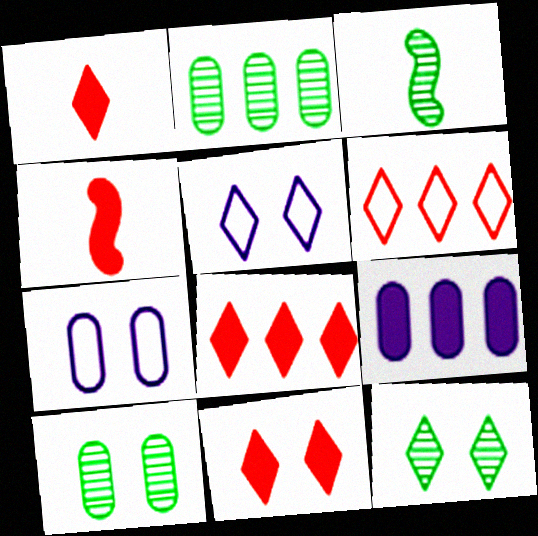[[1, 8, 11], 
[2, 3, 12], 
[2, 4, 5], 
[3, 7, 8], 
[5, 11, 12]]